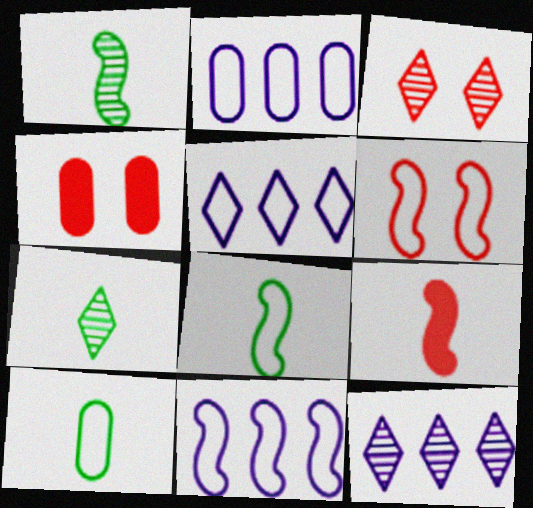[[1, 4, 5], 
[2, 5, 11], 
[3, 4, 6], 
[3, 7, 12], 
[4, 7, 11], 
[4, 8, 12], 
[5, 6, 10], 
[6, 8, 11]]